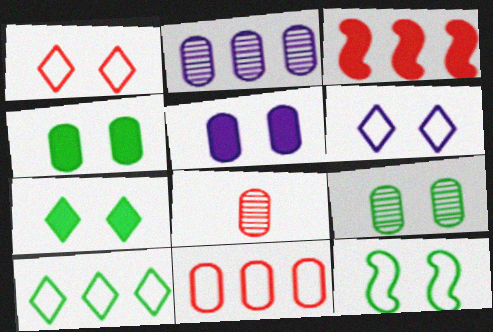[[1, 3, 8], 
[2, 3, 10], 
[2, 8, 9], 
[7, 9, 12]]